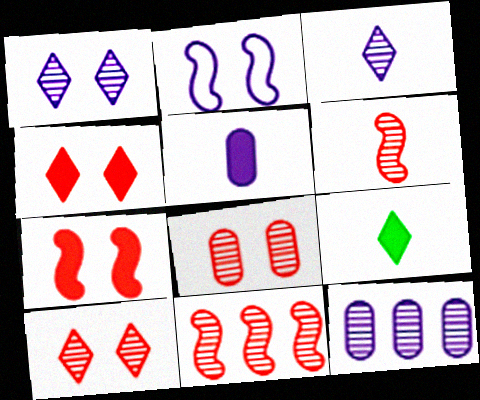[]